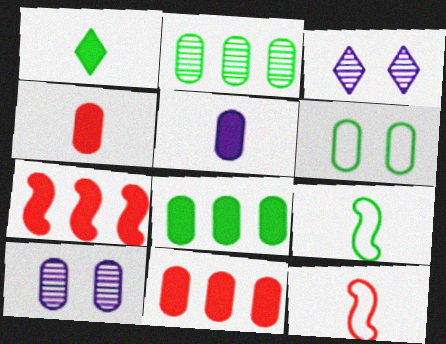[[3, 8, 12], 
[3, 9, 11]]